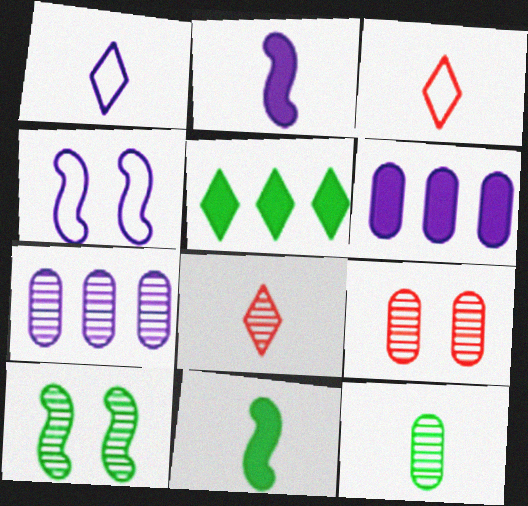[[2, 3, 12], 
[3, 6, 10], 
[7, 8, 10], 
[7, 9, 12]]